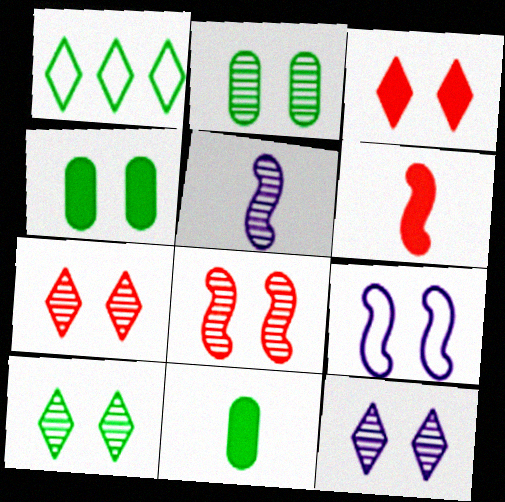[[2, 3, 9], 
[2, 8, 12], 
[4, 7, 9], 
[7, 10, 12]]